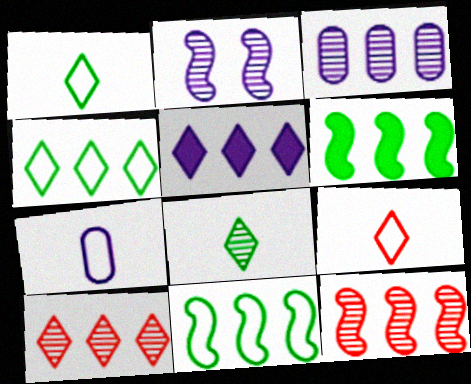[[2, 5, 7], 
[4, 5, 10]]